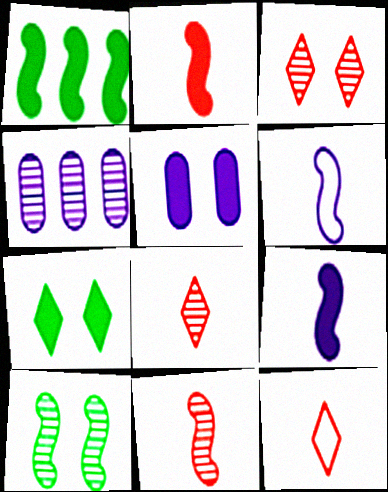[[4, 8, 10]]